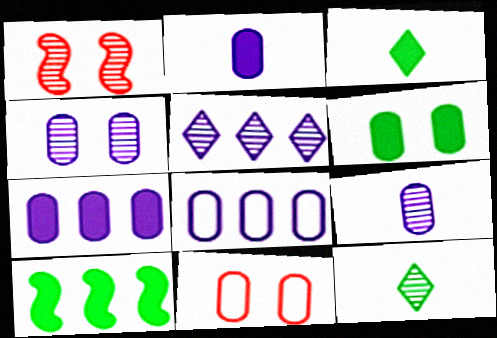[[1, 3, 8], 
[2, 4, 8], 
[3, 6, 10], 
[4, 6, 11]]